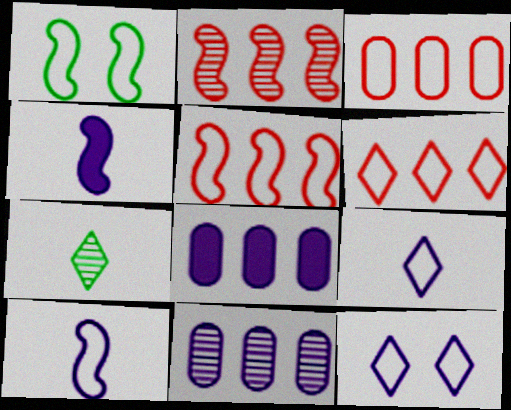[[1, 2, 4], 
[1, 3, 9], 
[1, 5, 10], 
[3, 5, 6], 
[4, 11, 12]]